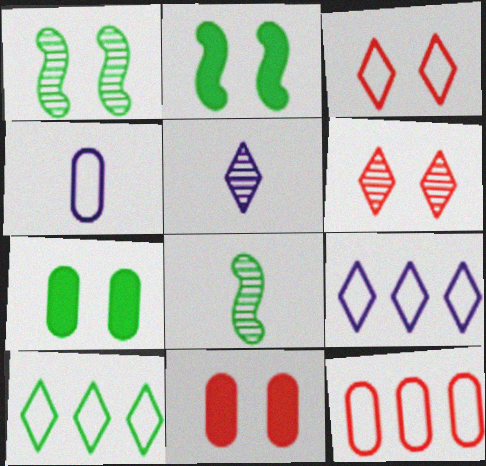[[2, 5, 12], 
[7, 8, 10], 
[8, 9, 11]]